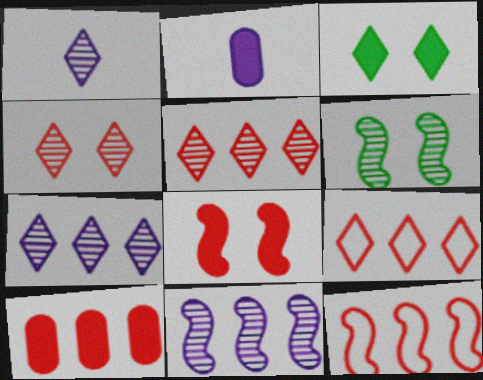[[1, 3, 9], 
[2, 6, 9], 
[5, 10, 12]]